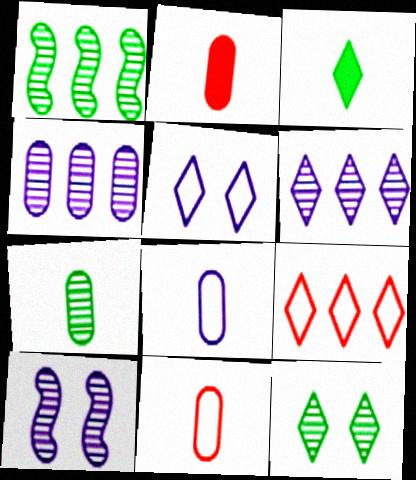[[1, 2, 5], 
[1, 7, 12], 
[2, 7, 8]]